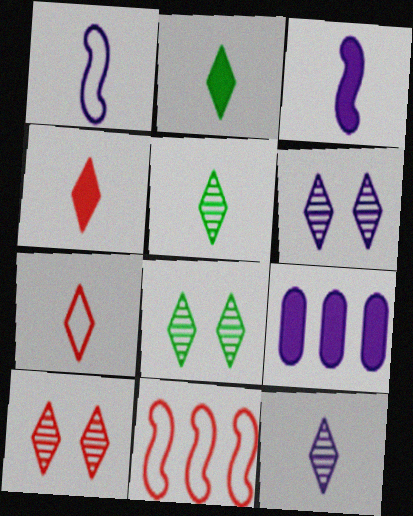[[1, 6, 9], 
[2, 7, 12], 
[6, 8, 10]]